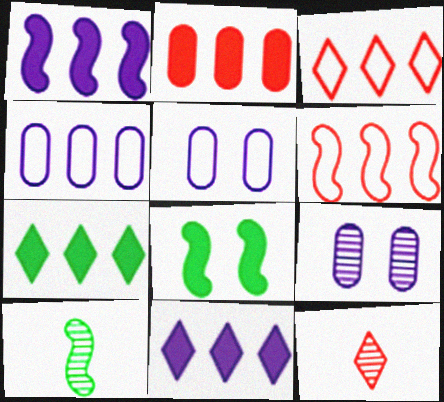[[1, 2, 7], 
[4, 8, 12]]